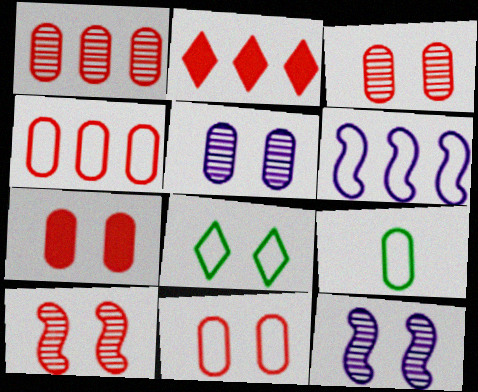[[2, 9, 12], 
[3, 7, 11], 
[7, 8, 12]]